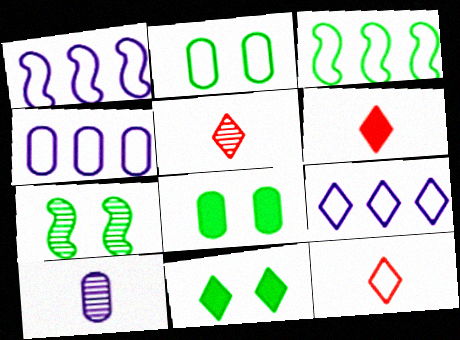[[1, 2, 12], 
[1, 4, 9], 
[1, 5, 8], 
[2, 7, 11], 
[4, 6, 7], 
[5, 6, 12], 
[5, 9, 11]]